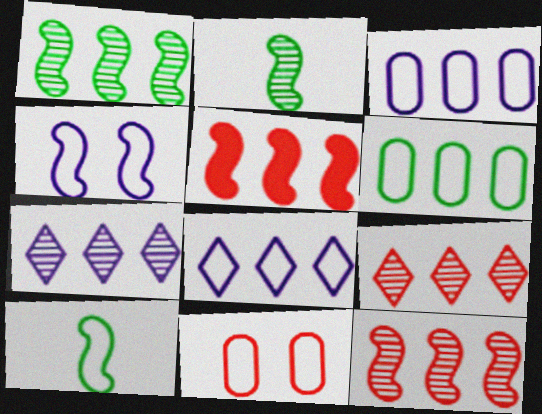[[2, 4, 5], 
[5, 6, 7], 
[8, 10, 11]]